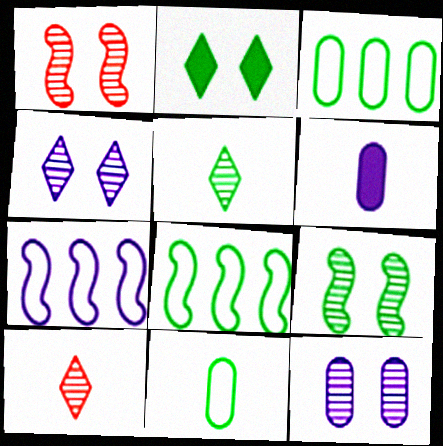[[4, 6, 7]]